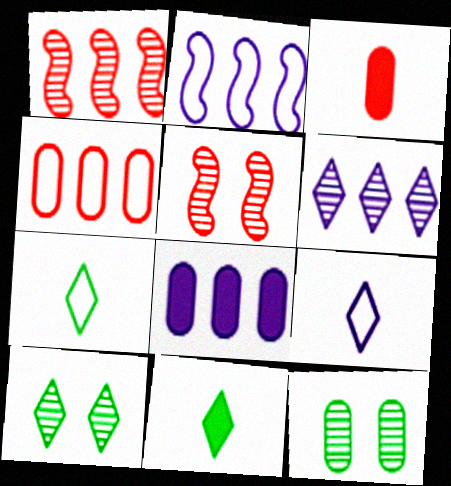[[2, 3, 10], 
[2, 6, 8], 
[5, 7, 8]]